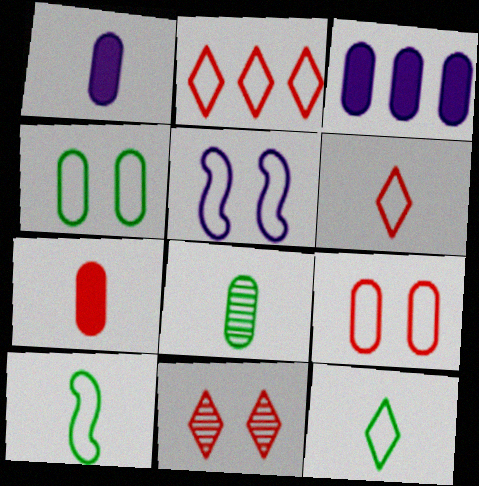[[3, 8, 9], 
[3, 10, 11]]